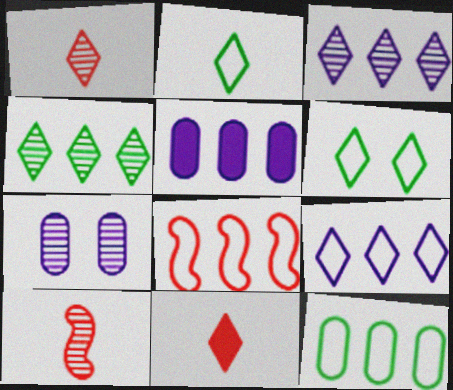[[3, 6, 11], 
[4, 5, 8], 
[4, 7, 10], 
[5, 6, 10], 
[8, 9, 12]]